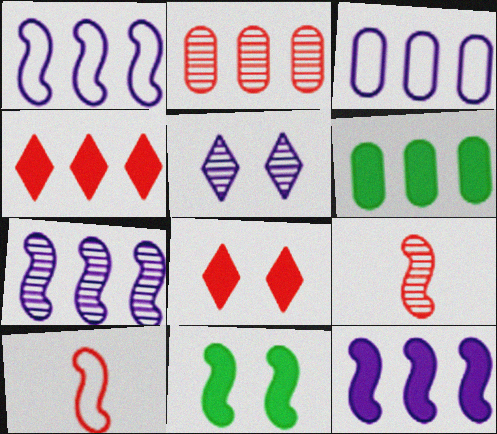[[1, 7, 12], 
[1, 9, 11], 
[2, 3, 6], 
[2, 8, 10], 
[4, 6, 12], 
[5, 6, 10], 
[7, 10, 11]]